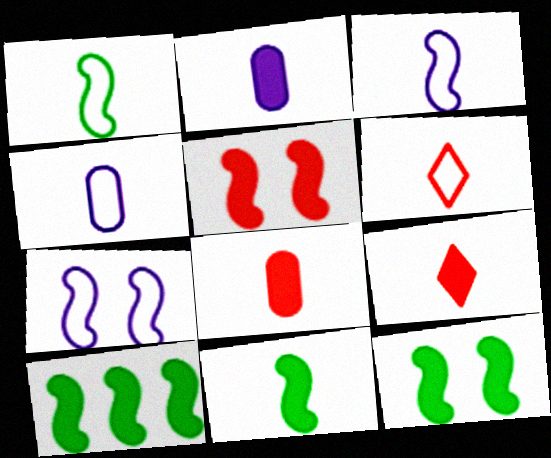[[1, 4, 6], 
[2, 9, 11], 
[10, 11, 12]]